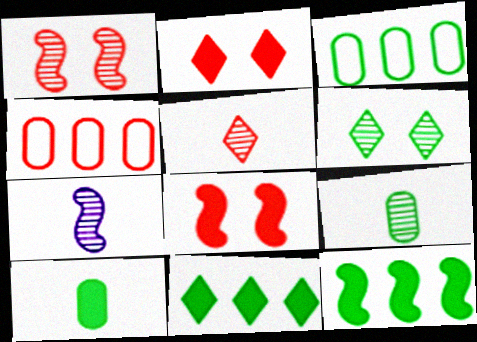[[2, 3, 7], 
[4, 5, 8], 
[5, 7, 9]]